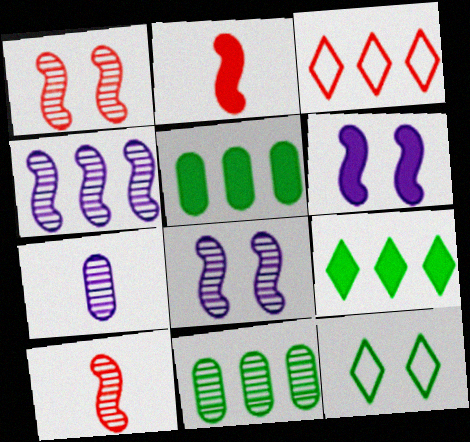[[3, 4, 5]]